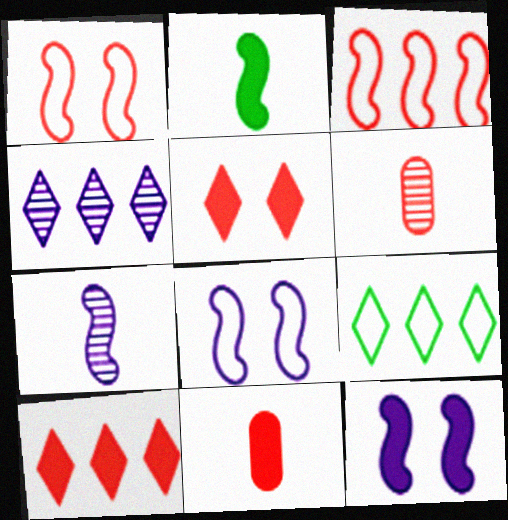[[1, 6, 10], 
[3, 5, 6], 
[4, 9, 10], 
[6, 9, 12]]